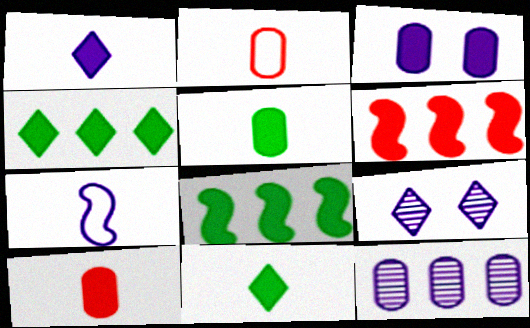[[2, 8, 9], 
[3, 6, 11]]